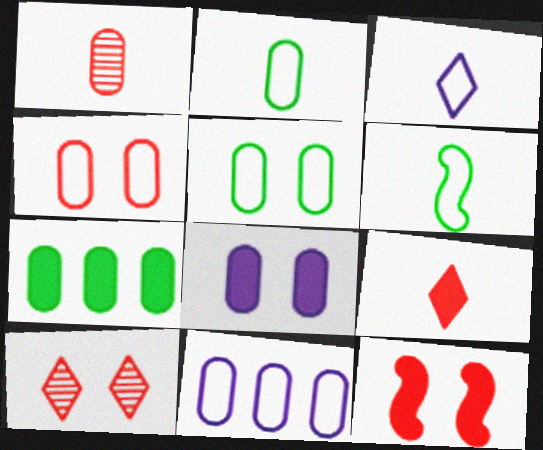[[2, 4, 11], 
[4, 10, 12]]